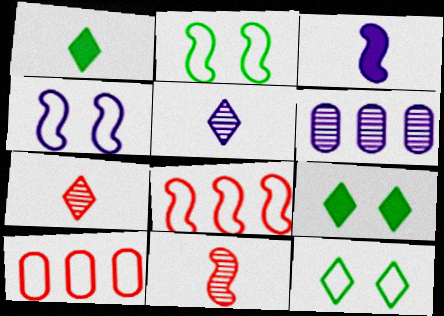[]